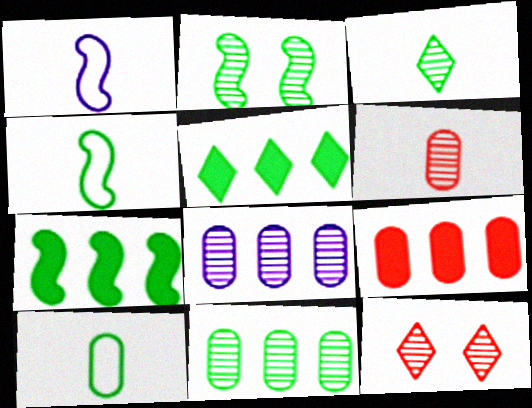[[2, 3, 11], 
[2, 4, 7], 
[2, 5, 10]]